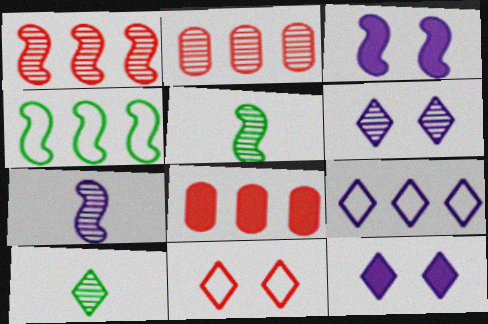[[2, 5, 6]]